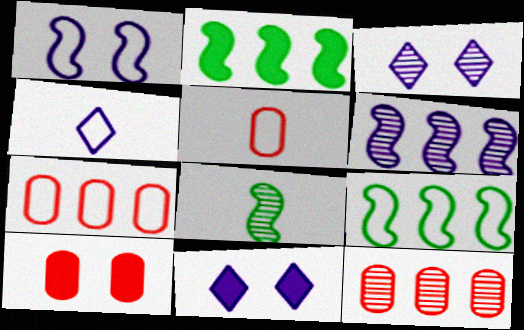[[2, 3, 5], 
[3, 8, 12], 
[5, 10, 12], 
[7, 8, 11]]